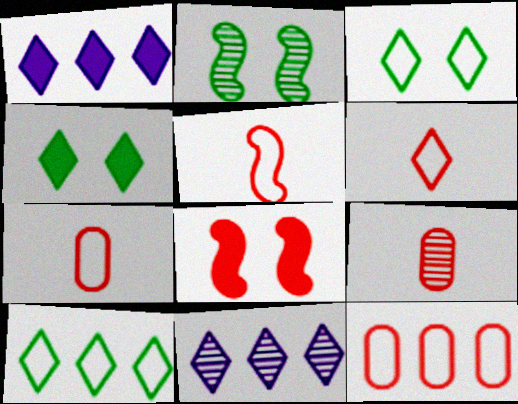[[1, 2, 7], 
[2, 9, 11], 
[4, 6, 11], 
[5, 6, 7]]